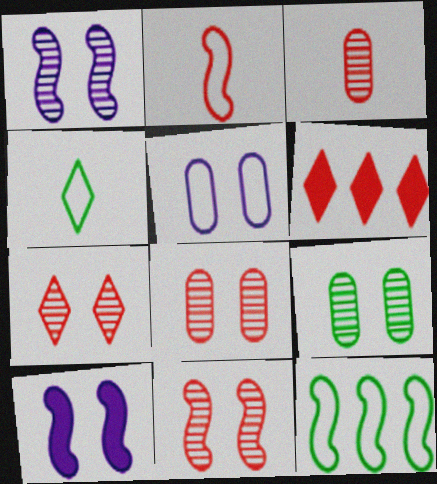[[1, 7, 9], 
[2, 6, 8], 
[7, 8, 11]]